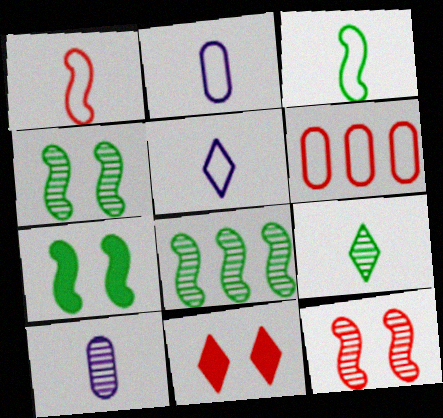[[2, 8, 11], 
[3, 7, 8]]